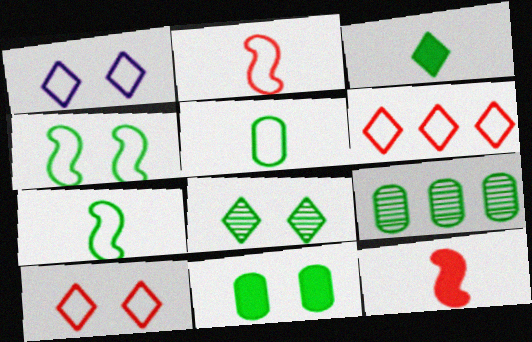[[1, 9, 12], 
[3, 4, 9], 
[4, 8, 11], 
[5, 9, 11]]